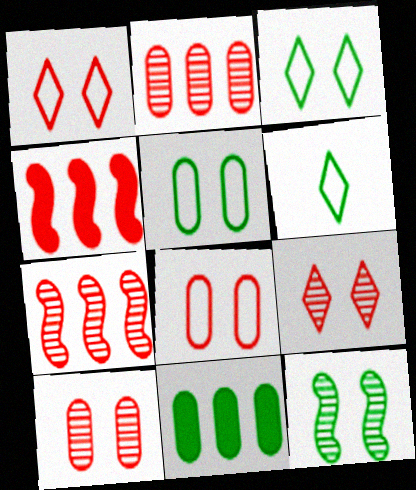[[6, 11, 12]]